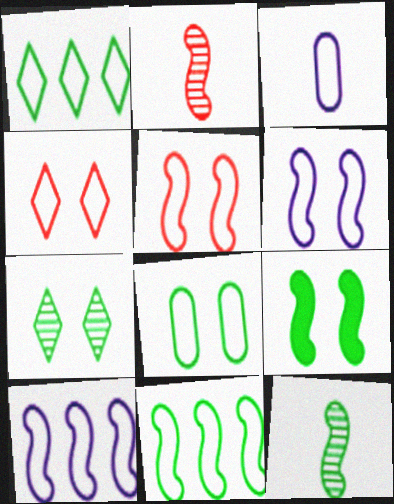[[1, 3, 5], 
[2, 9, 10], 
[3, 4, 11], 
[4, 6, 8], 
[7, 8, 9], 
[9, 11, 12]]